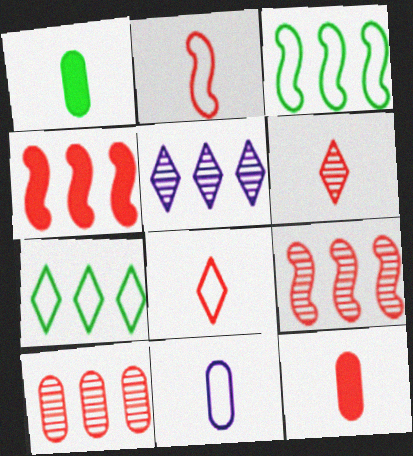[[2, 6, 12]]